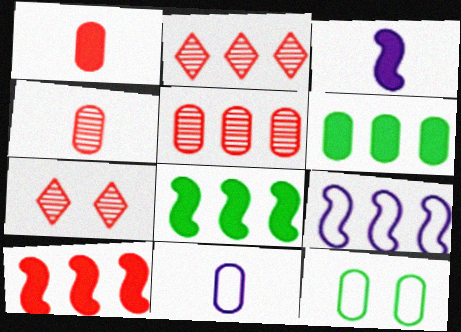[[2, 3, 12], 
[2, 6, 9], 
[7, 8, 11]]